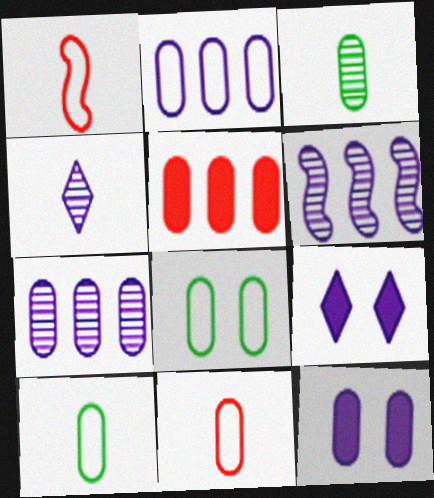[[2, 8, 11]]